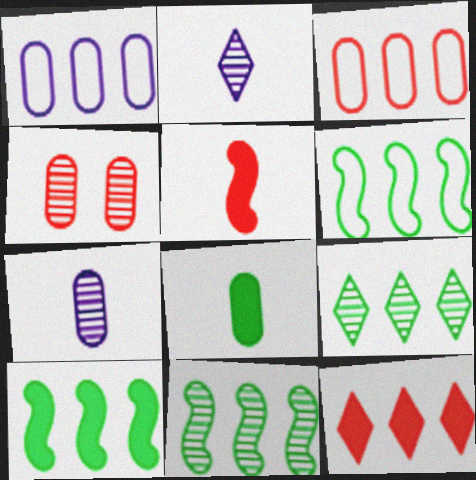[[1, 4, 8], 
[1, 11, 12], 
[2, 4, 11], 
[6, 10, 11]]